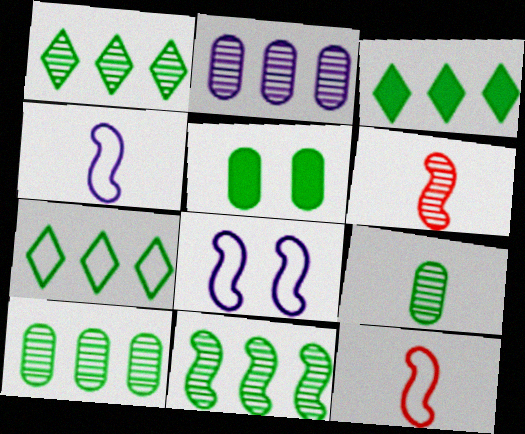[[1, 3, 7], 
[1, 10, 11]]